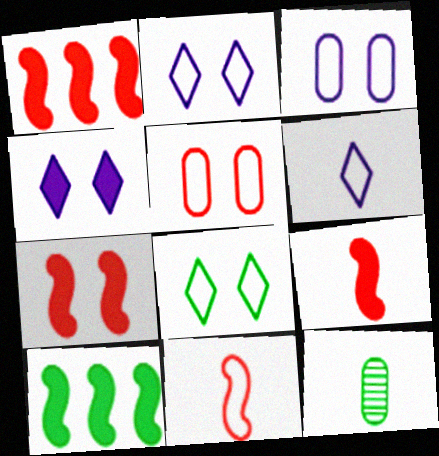[[1, 2, 12], 
[1, 7, 9], 
[6, 9, 12], 
[8, 10, 12]]